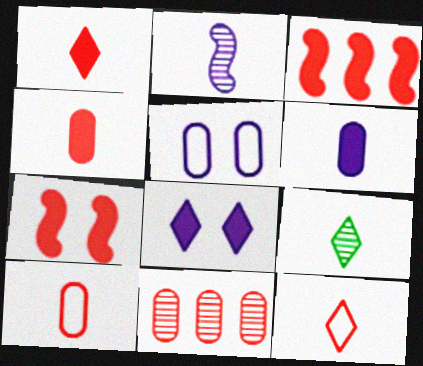[[3, 5, 9], 
[7, 11, 12]]